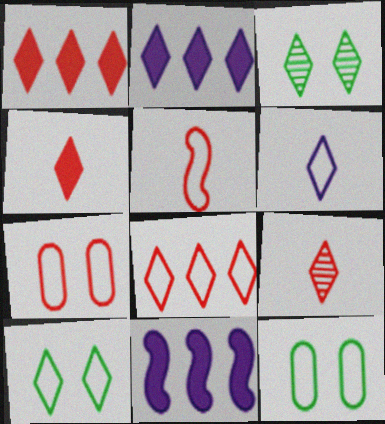[[1, 3, 6], 
[2, 9, 10], 
[5, 7, 8], 
[6, 8, 10], 
[9, 11, 12]]